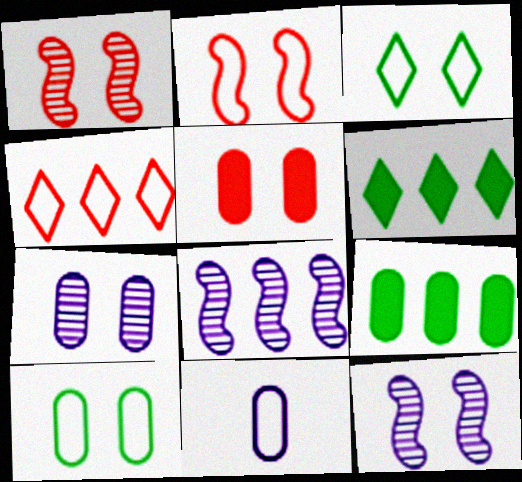[[1, 6, 11], 
[3, 5, 12], 
[4, 8, 9], 
[5, 7, 10]]